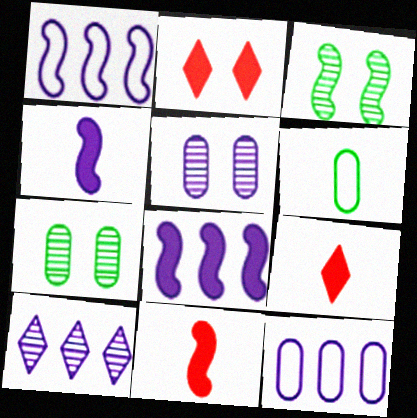[[1, 3, 11], 
[1, 7, 9], 
[3, 9, 12], 
[8, 10, 12]]